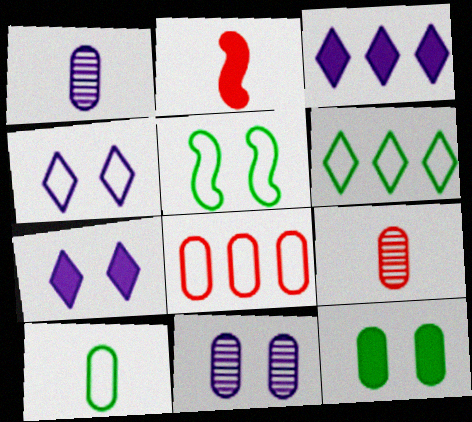[[1, 8, 12], 
[2, 3, 12], 
[2, 6, 11], 
[3, 5, 9], 
[5, 6, 10]]